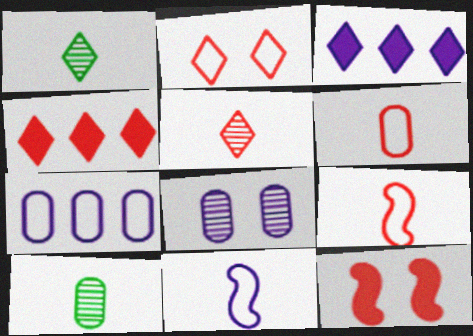[[1, 2, 3], 
[1, 7, 12], 
[2, 4, 5], 
[3, 8, 11]]